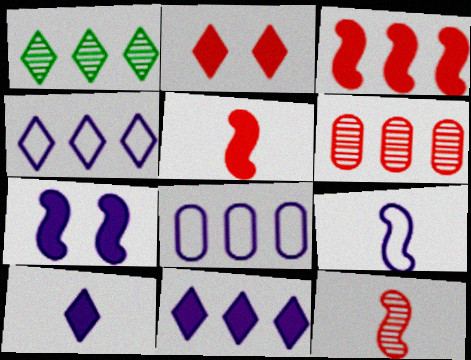[[1, 3, 8]]